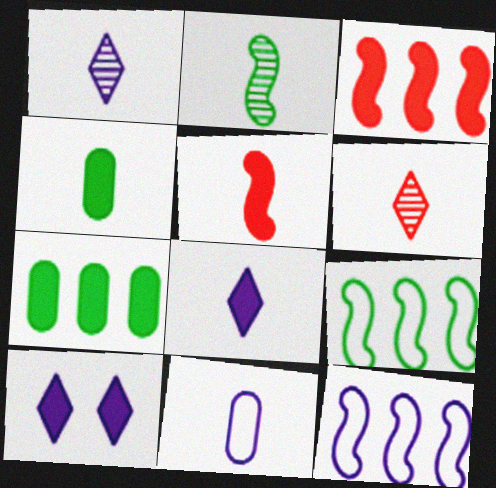[[3, 4, 10], 
[4, 5, 8], 
[5, 7, 10]]